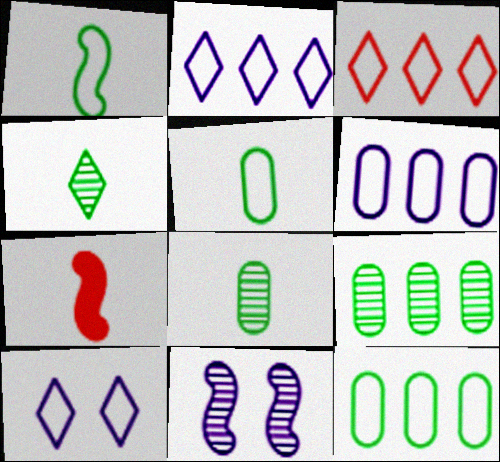[[7, 9, 10]]